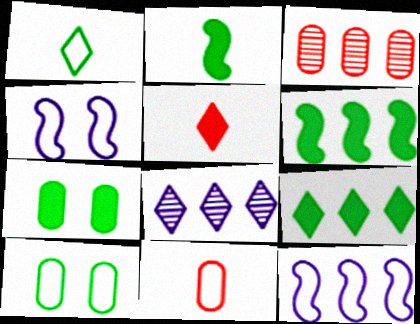[[2, 7, 9], 
[3, 9, 12]]